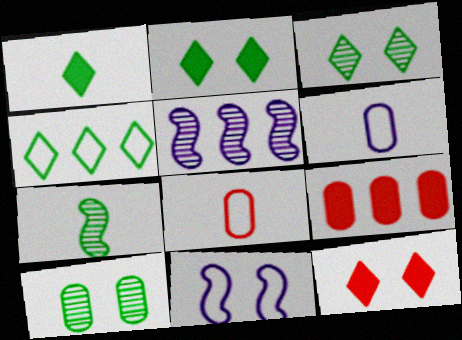[[1, 3, 4], 
[2, 5, 8], 
[4, 5, 9], 
[4, 8, 11], 
[6, 9, 10], 
[10, 11, 12]]